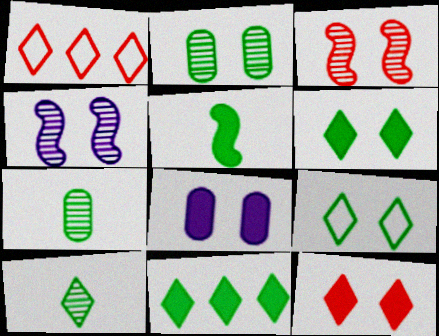[[3, 8, 9], 
[9, 10, 11]]